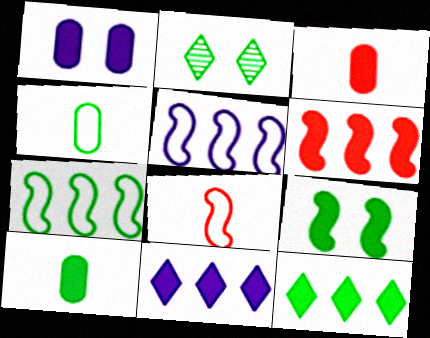[[2, 3, 5], 
[2, 7, 10], 
[3, 9, 11], 
[9, 10, 12]]